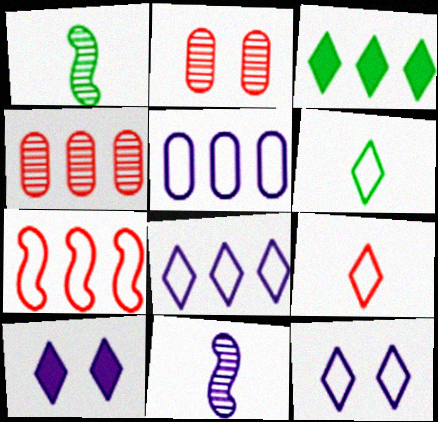[[5, 10, 11]]